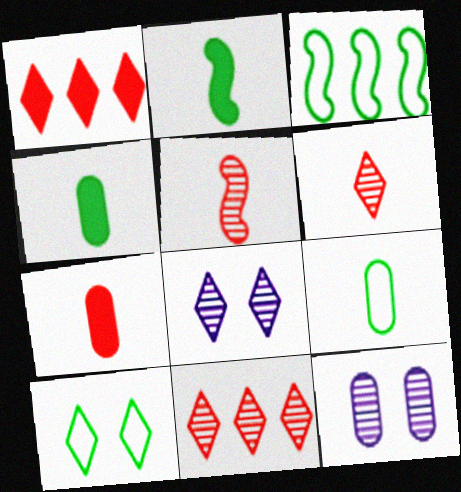[[3, 7, 8], 
[3, 9, 10]]